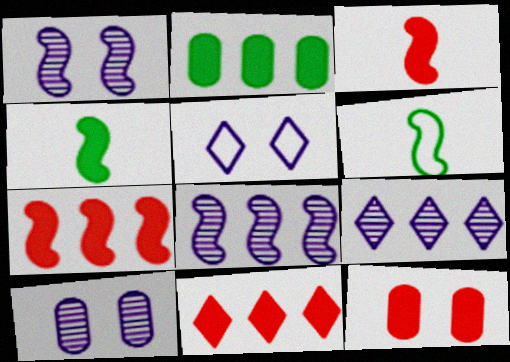[[1, 6, 7], 
[3, 11, 12], 
[6, 9, 12], 
[6, 10, 11]]